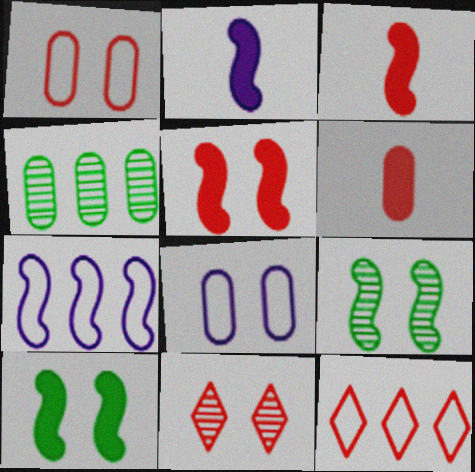[[1, 5, 11], 
[3, 7, 9], 
[4, 6, 8], 
[8, 10, 11]]